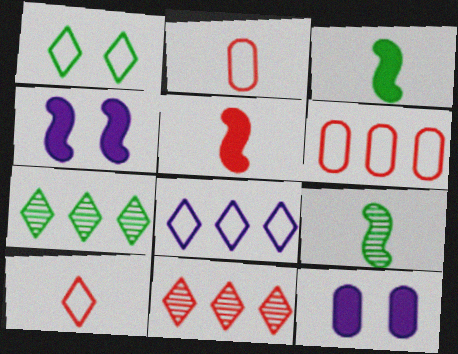[[1, 8, 10], 
[2, 4, 7]]